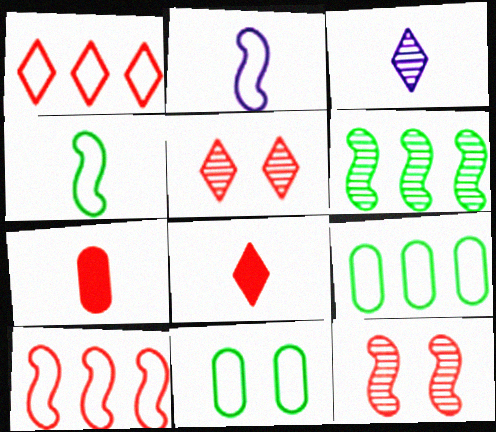[[1, 2, 11], 
[1, 5, 8], 
[1, 7, 12], 
[3, 4, 7], 
[5, 7, 10]]